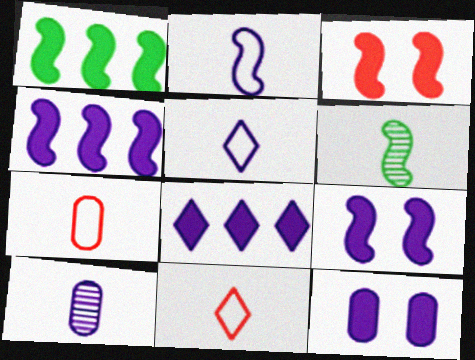[]